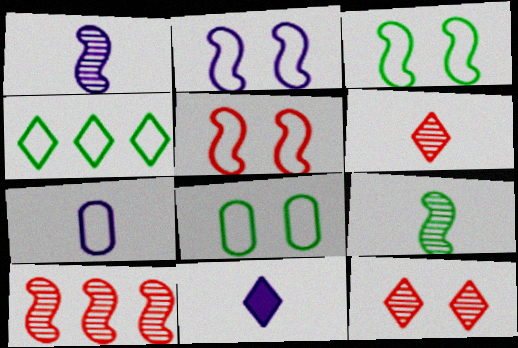[[1, 7, 11], 
[2, 3, 5], 
[4, 5, 7], 
[4, 11, 12], 
[8, 10, 11]]